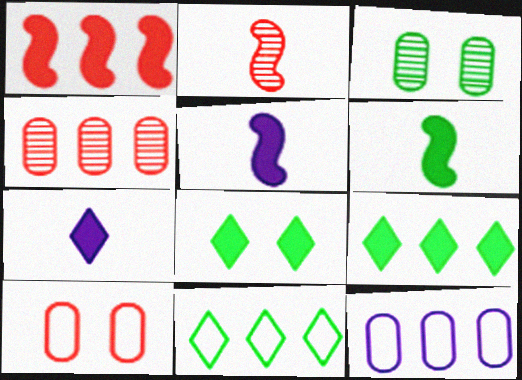[[2, 8, 12], 
[3, 6, 11]]